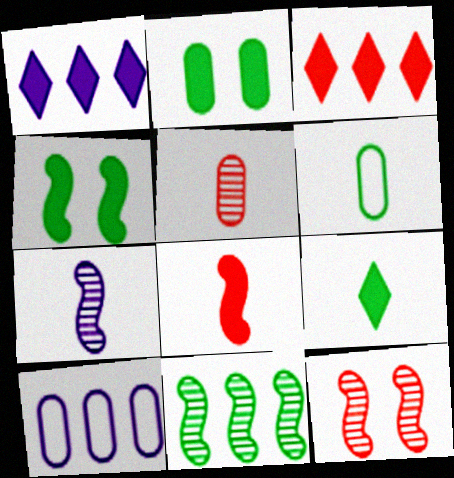[[1, 2, 8], 
[1, 6, 12], 
[2, 5, 10], 
[3, 10, 11], 
[7, 11, 12], 
[9, 10, 12]]